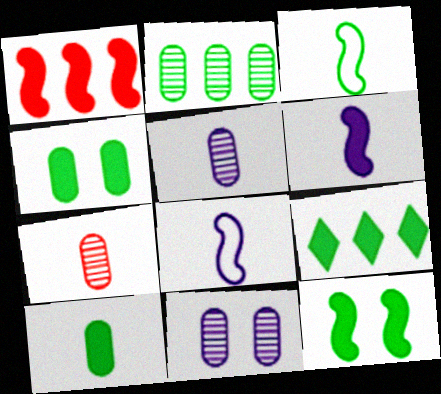[[1, 6, 12], 
[2, 7, 11], 
[9, 10, 12]]